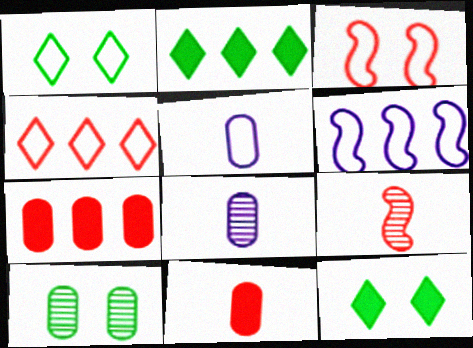[[2, 3, 8], 
[5, 7, 10]]